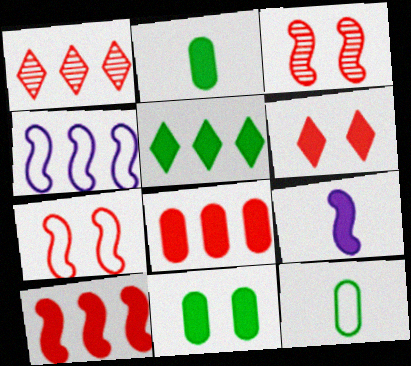[]